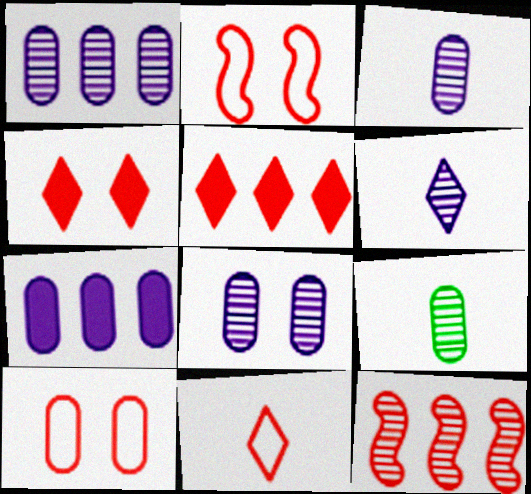[[1, 3, 8], 
[7, 9, 10]]